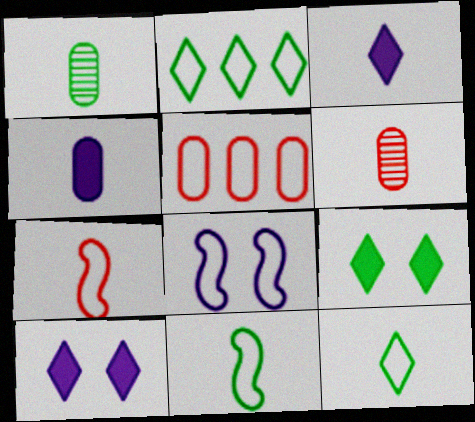[[1, 3, 7], 
[3, 6, 11], 
[5, 8, 12]]